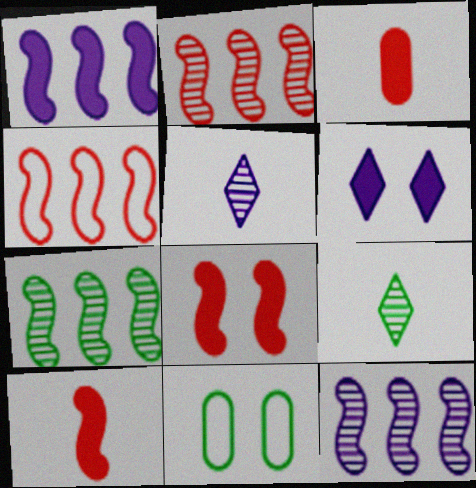[[1, 4, 7], 
[2, 7, 12]]